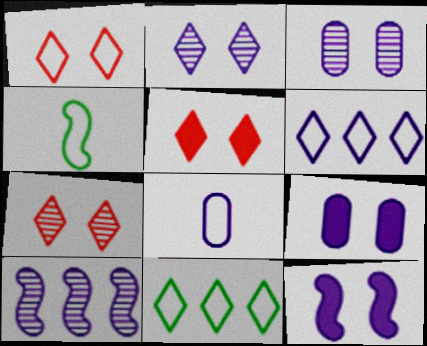[[1, 5, 7]]